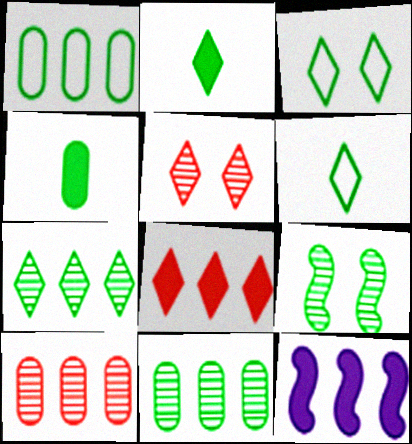[[1, 2, 9], 
[2, 3, 7]]